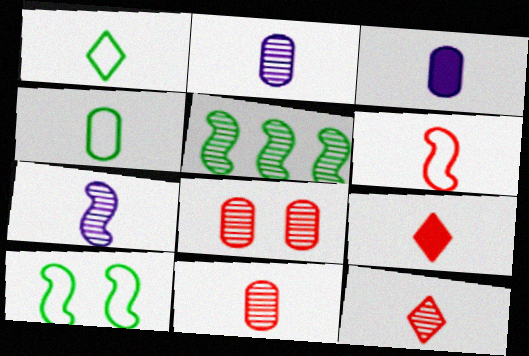[[3, 4, 11], 
[4, 7, 9], 
[6, 9, 11]]